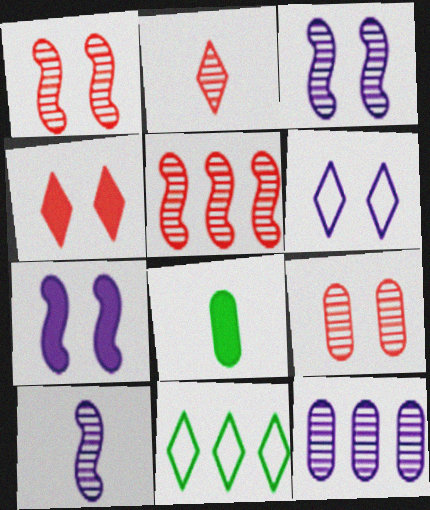[[2, 5, 9], 
[5, 6, 8]]